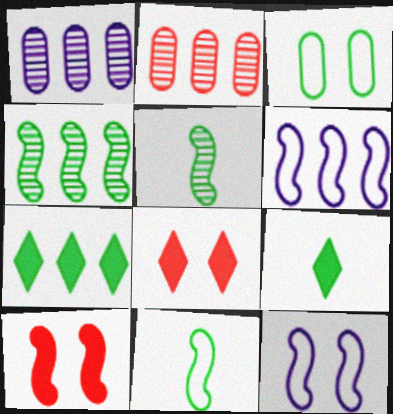[[1, 8, 11], 
[2, 6, 7], 
[2, 9, 12], 
[3, 4, 9], 
[3, 5, 7], 
[5, 6, 10]]